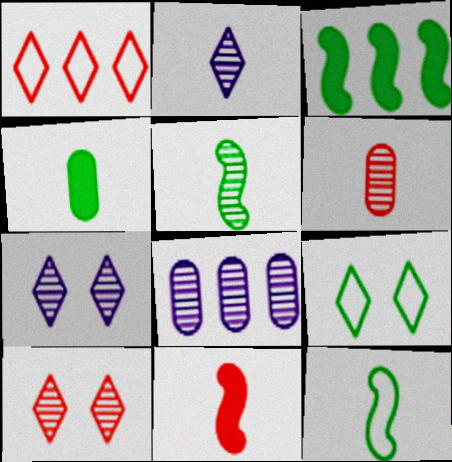[[1, 3, 8], 
[2, 5, 6], 
[5, 8, 10], 
[8, 9, 11]]